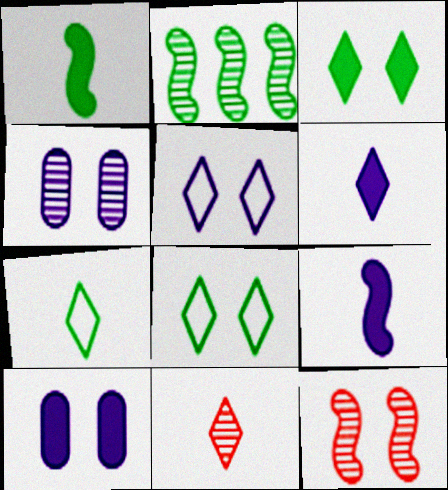[[2, 4, 11], 
[6, 7, 11], 
[8, 10, 12]]